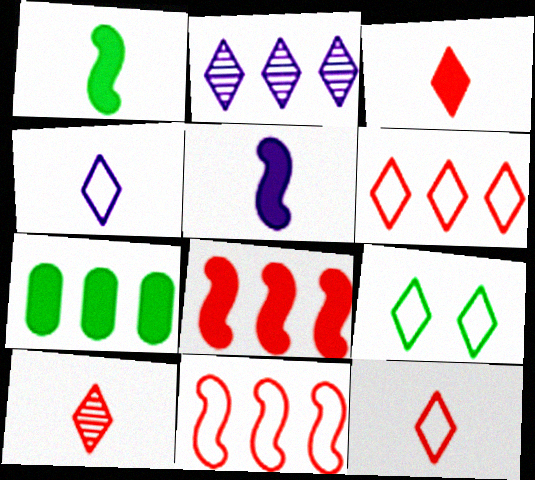[[2, 3, 9], 
[2, 7, 11], 
[3, 10, 12], 
[4, 6, 9]]